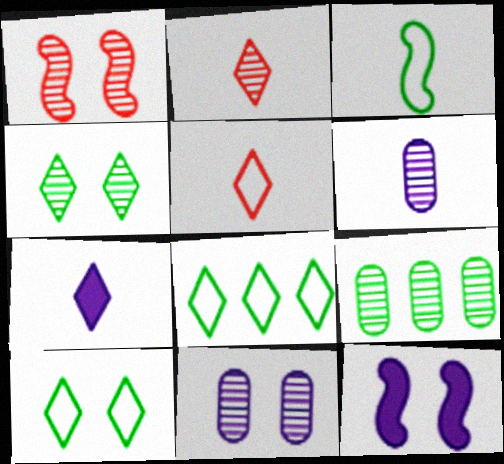[[1, 4, 11], 
[5, 9, 12]]